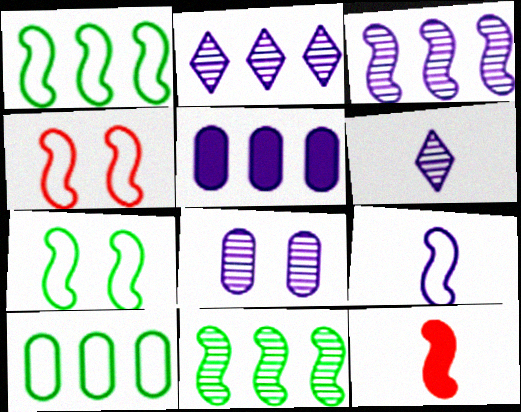[[1, 4, 9], 
[3, 6, 8], 
[3, 7, 12]]